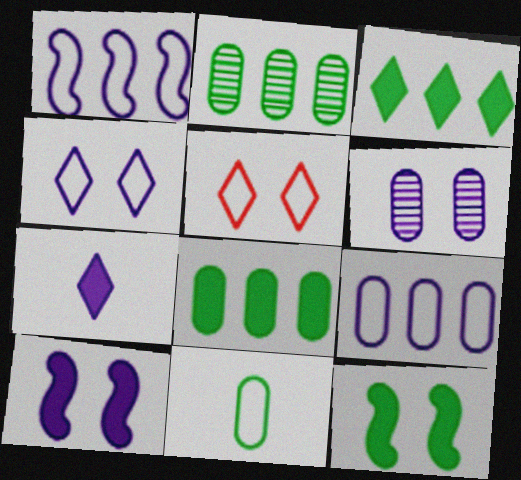[[1, 5, 11], 
[1, 6, 7], 
[4, 6, 10], 
[5, 6, 12]]